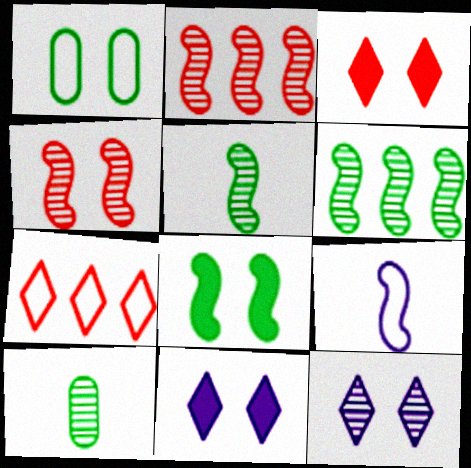[[1, 4, 11], 
[1, 7, 9], 
[2, 8, 9], 
[2, 10, 12]]